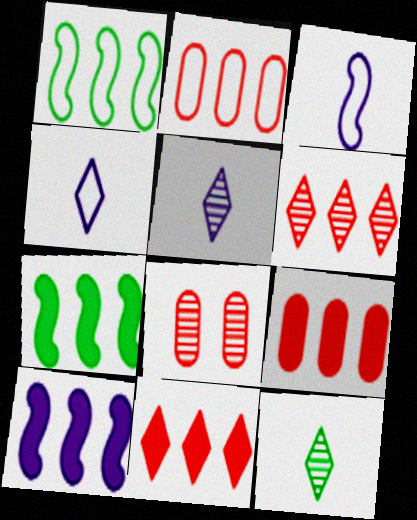[[4, 7, 8]]